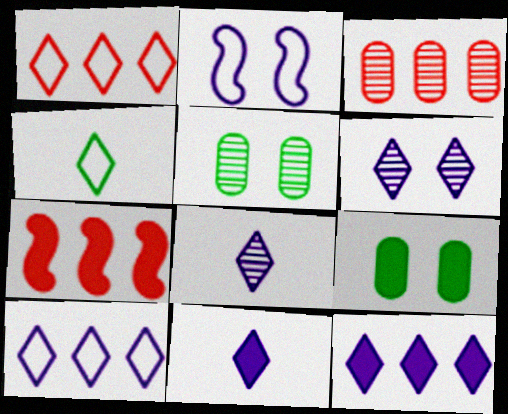[[1, 3, 7], 
[6, 10, 11], 
[7, 9, 11]]